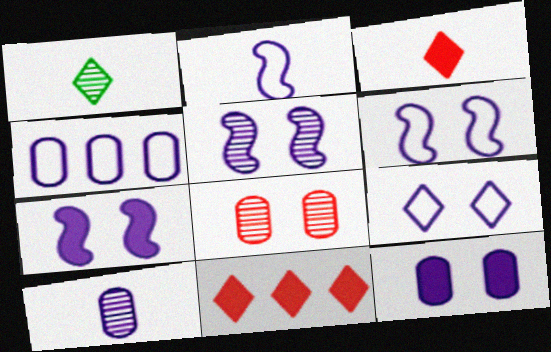[[1, 9, 11], 
[2, 4, 9], 
[4, 10, 12], 
[5, 6, 7], 
[5, 9, 12]]